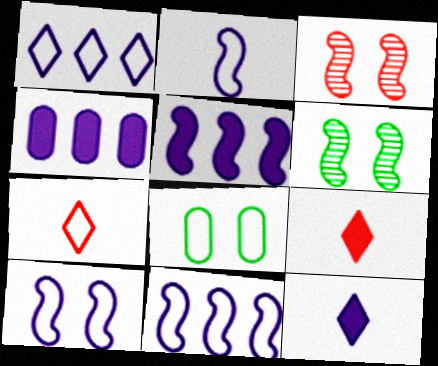[[2, 10, 11], 
[4, 6, 7], 
[7, 8, 11]]